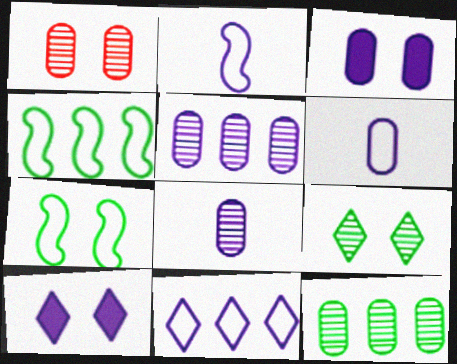[[1, 7, 10], 
[1, 8, 12], 
[2, 5, 10], 
[3, 5, 6]]